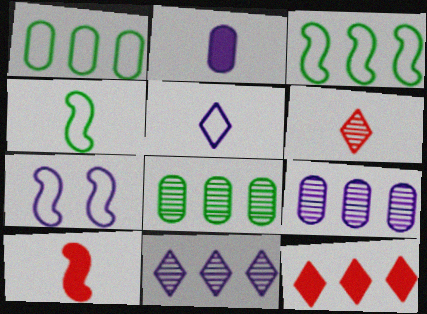[[2, 4, 6], 
[2, 7, 11], 
[3, 9, 12]]